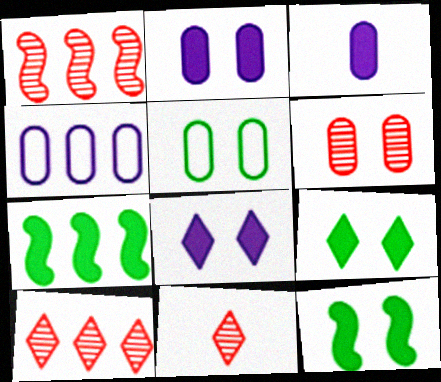[[1, 6, 11], 
[2, 5, 6], 
[4, 7, 10], 
[4, 11, 12]]